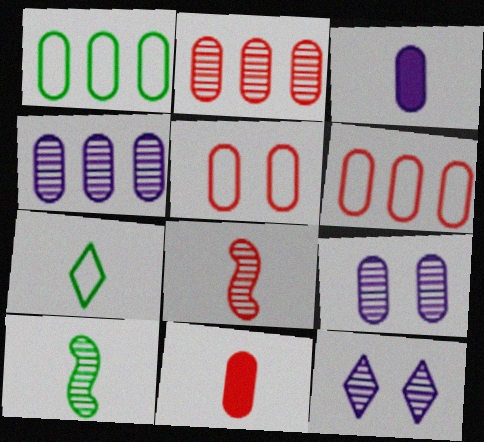[[1, 9, 11], 
[2, 5, 11], 
[2, 10, 12], 
[3, 7, 8]]